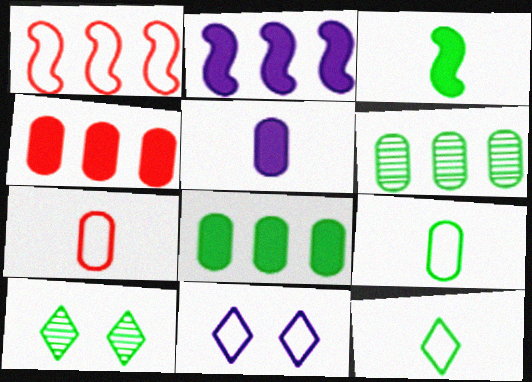[[1, 5, 10], 
[1, 9, 11], 
[2, 7, 10]]